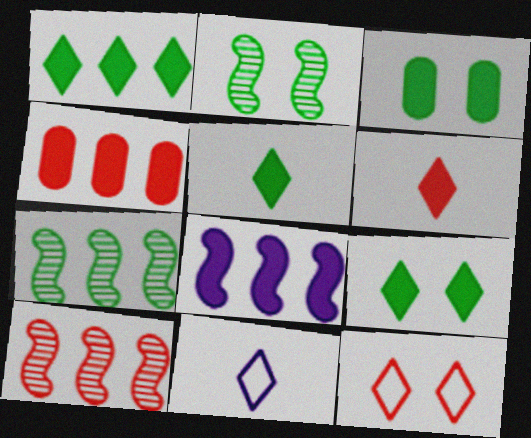[[1, 4, 8], 
[1, 5, 9], 
[2, 4, 11], 
[3, 6, 8], 
[3, 10, 11]]